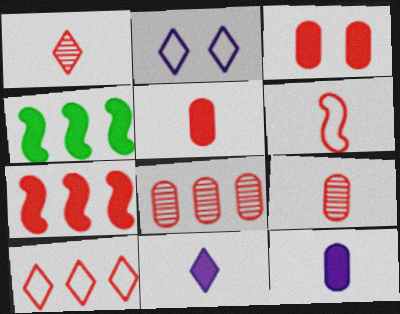[[1, 5, 6], 
[2, 4, 9], 
[3, 4, 11], 
[7, 8, 10]]